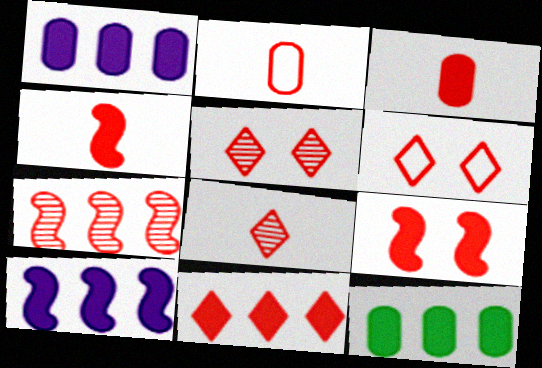[[2, 4, 8], 
[3, 6, 7], 
[3, 9, 11], 
[6, 8, 11], 
[10, 11, 12]]